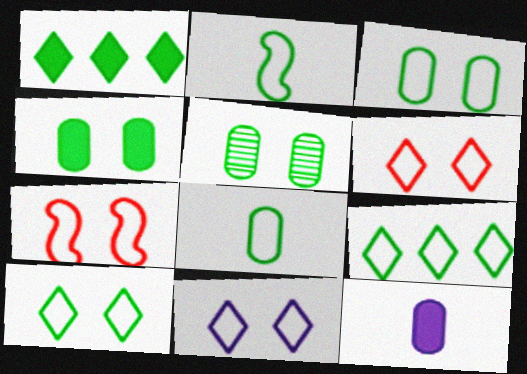[[1, 2, 5], 
[2, 3, 9], 
[3, 4, 5], 
[3, 7, 11], 
[6, 10, 11]]